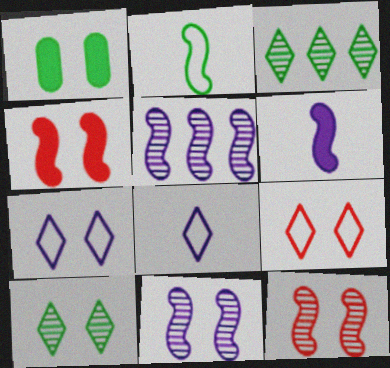[[1, 2, 3], 
[1, 7, 12], 
[1, 9, 11], 
[2, 4, 5]]